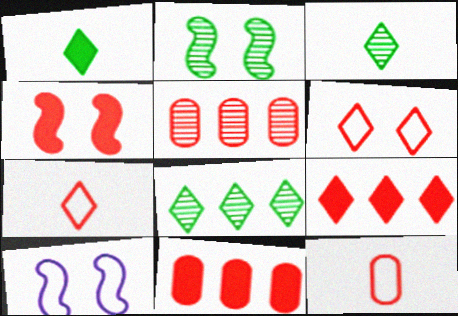[[1, 5, 10], 
[2, 4, 10], 
[3, 10, 11], 
[4, 5, 7]]